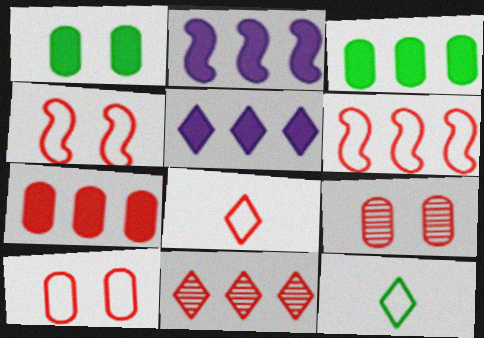[[2, 9, 12], 
[6, 7, 11], 
[6, 8, 10]]